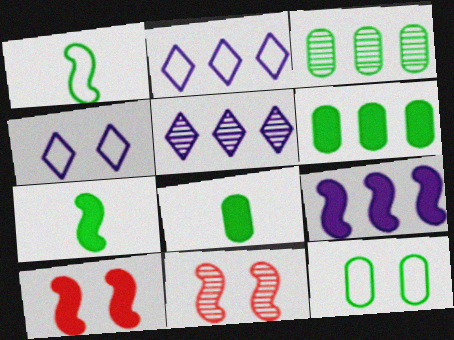[[1, 9, 11], 
[2, 8, 11], 
[3, 8, 12], 
[7, 9, 10]]